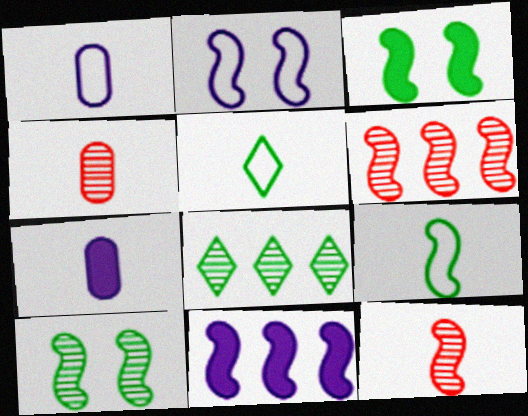[[5, 7, 12]]